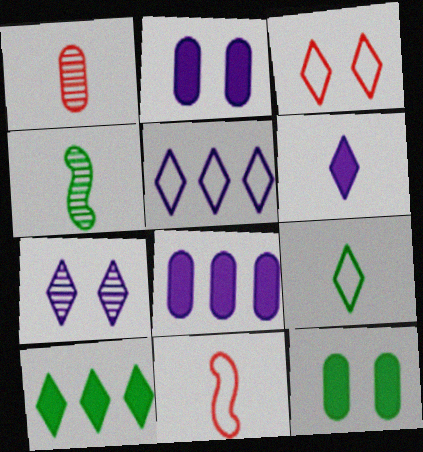[[3, 4, 8], 
[3, 5, 9], 
[5, 6, 7]]